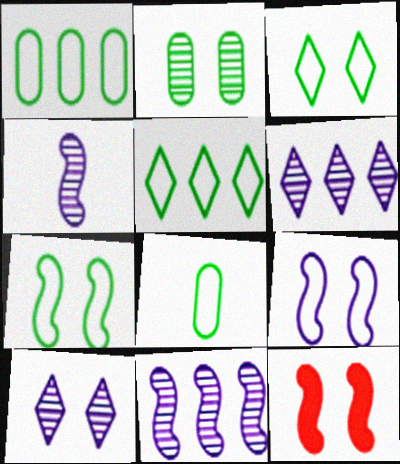[[5, 7, 8], 
[6, 8, 12]]